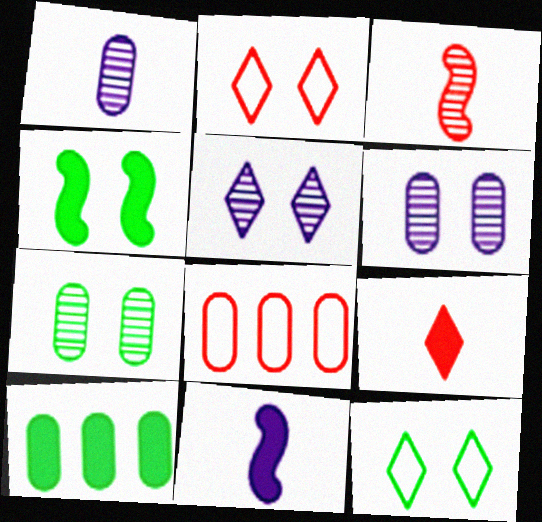[[2, 4, 6], 
[4, 7, 12]]